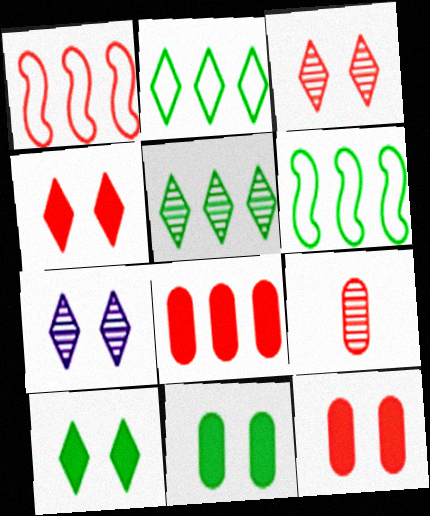[[1, 4, 9]]